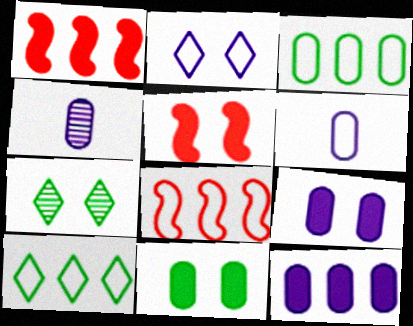[[1, 6, 7], 
[4, 5, 10]]